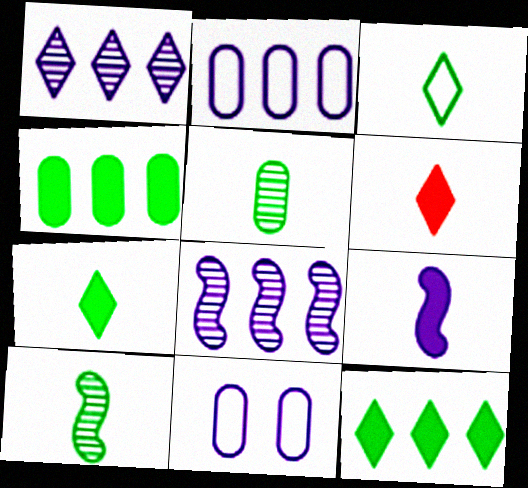[[1, 9, 11]]